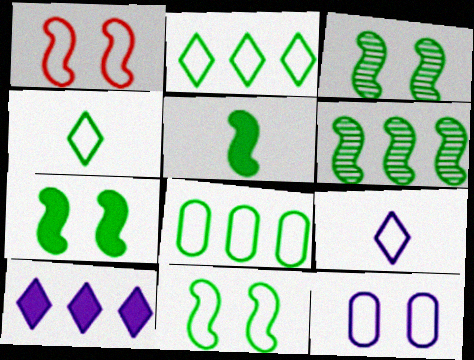[[1, 8, 9], 
[3, 7, 11], 
[4, 8, 11], 
[5, 6, 11]]